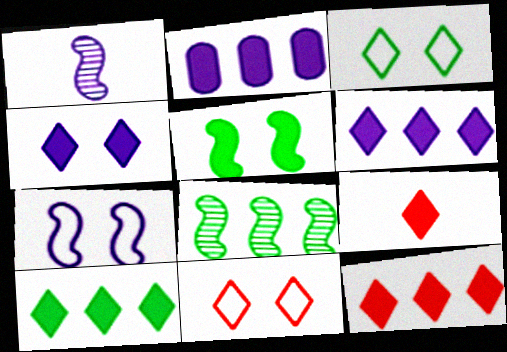[[2, 5, 9], 
[4, 9, 10], 
[6, 10, 12]]